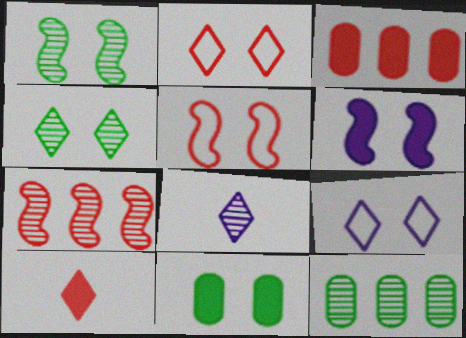[[1, 5, 6]]